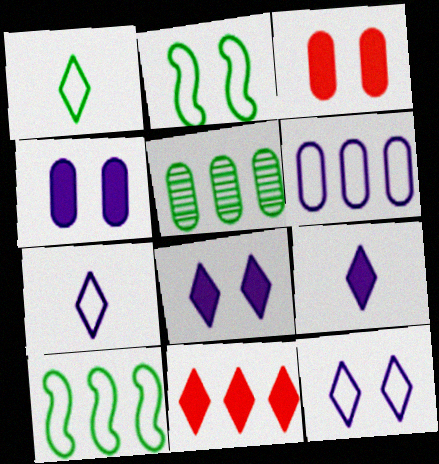[]